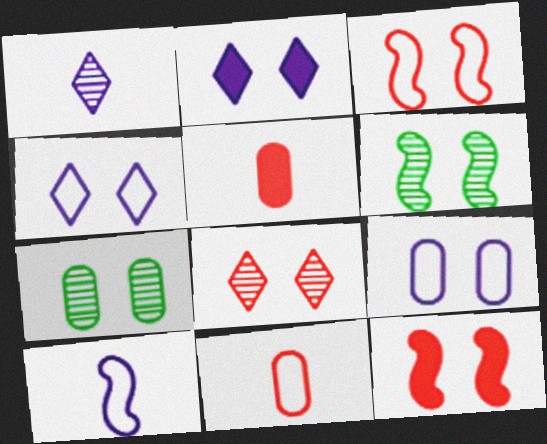[[2, 3, 7], 
[4, 7, 12]]